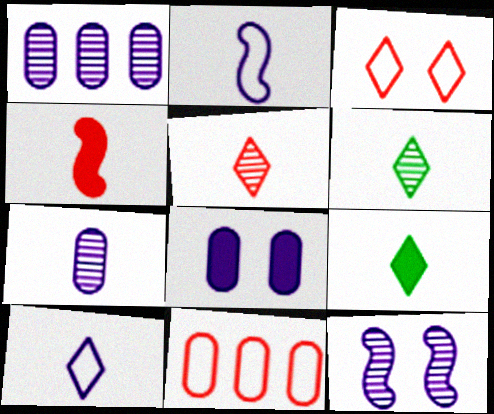[[5, 9, 10], 
[9, 11, 12]]